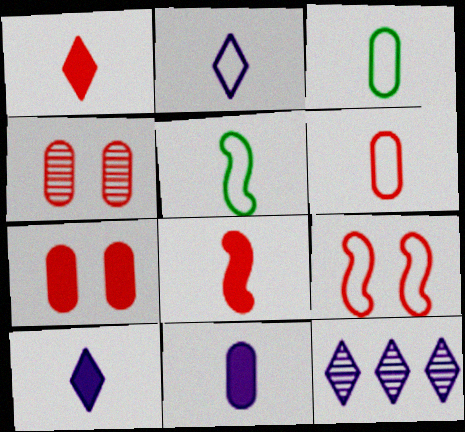[[2, 5, 6], 
[5, 7, 12]]